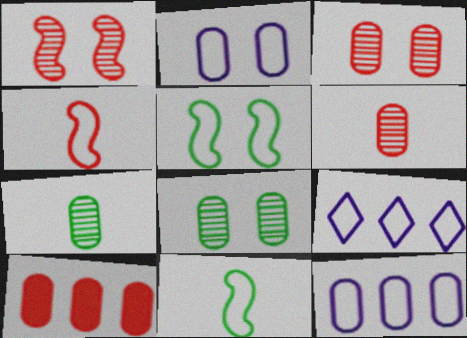[[2, 7, 10]]